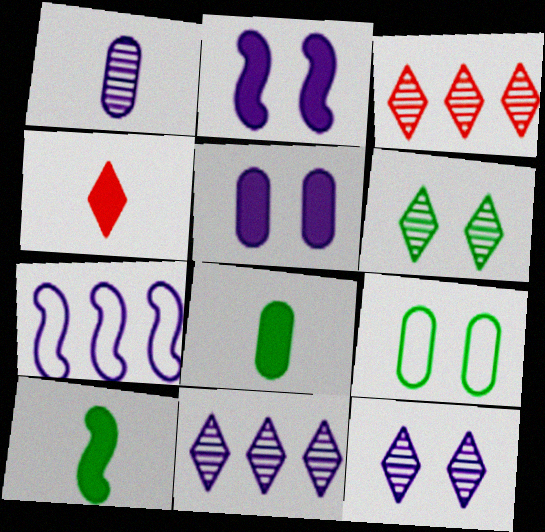[]